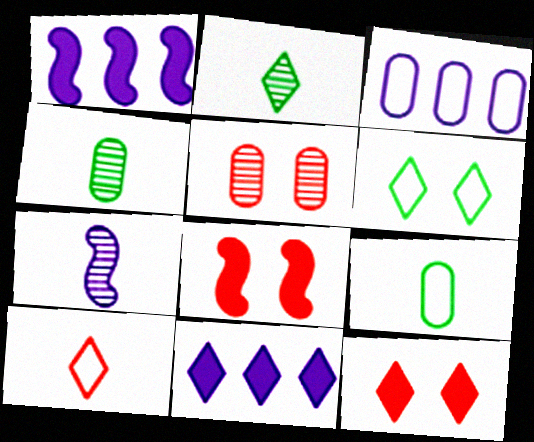[[2, 3, 8]]